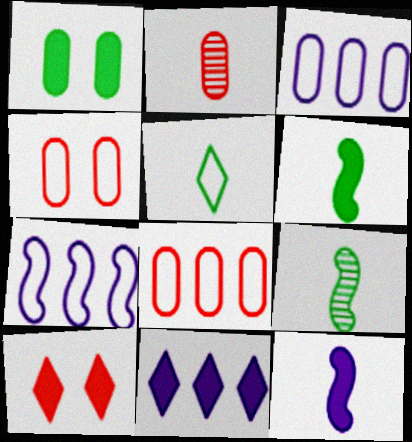[[1, 2, 3], 
[2, 5, 12], 
[3, 9, 10], 
[4, 5, 7], 
[4, 9, 11]]